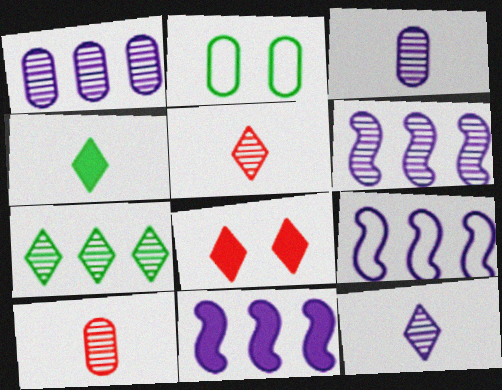[[2, 5, 11], 
[6, 9, 11]]